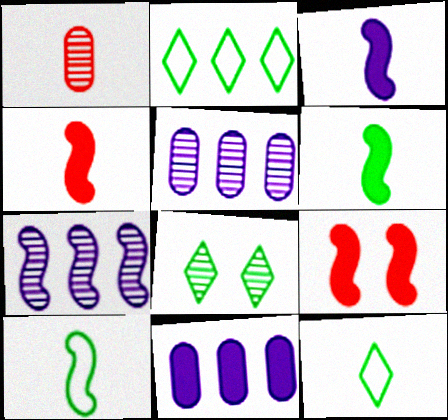[[1, 3, 12], 
[1, 7, 8], 
[3, 4, 6], 
[5, 9, 12], 
[7, 9, 10]]